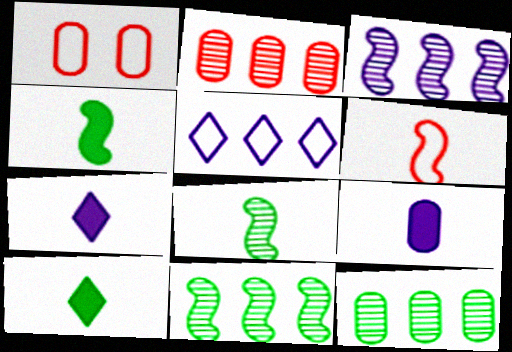[[1, 3, 10], 
[1, 7, 11], 
[1, 9, 12]]